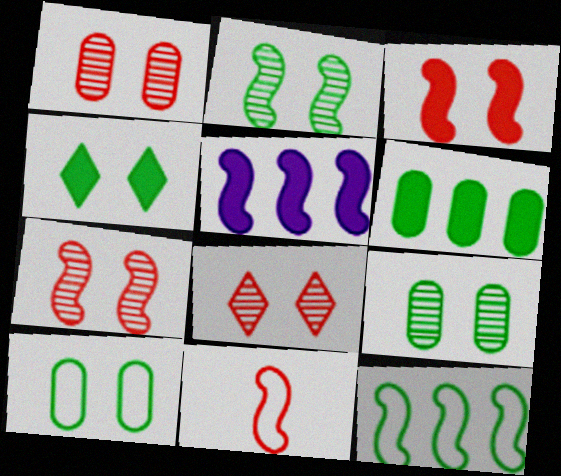[[1, 7, 8], 
[2, 4, 10], 
[2, 5, 11]]